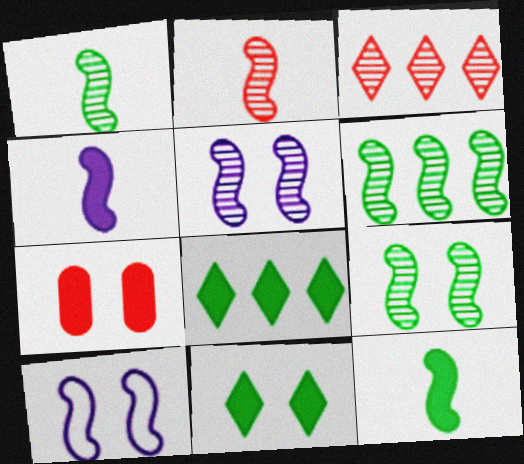[[1, 6, 9], 
[2, 5, 6], 
[4, 7, 8]]